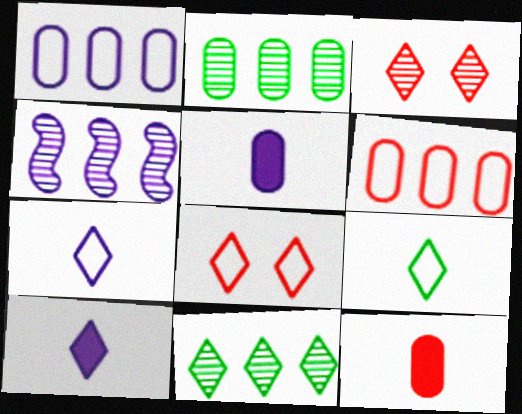[[8, 10, 11]]